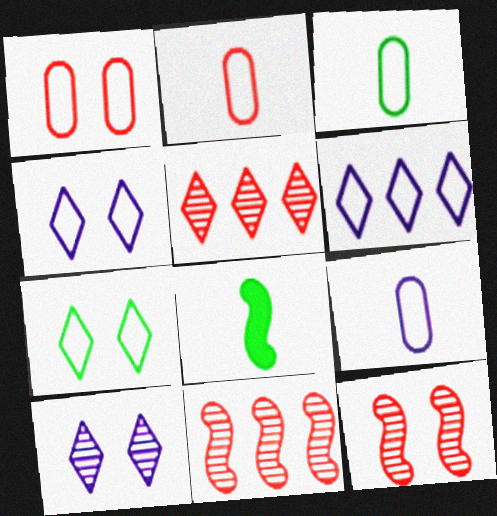[[2, 3, 9]]